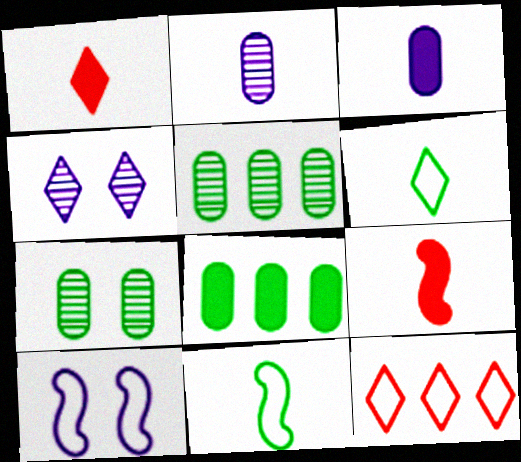[[1, 2, 11], 
[1, 5, 10], 
[2, 6, 9]]